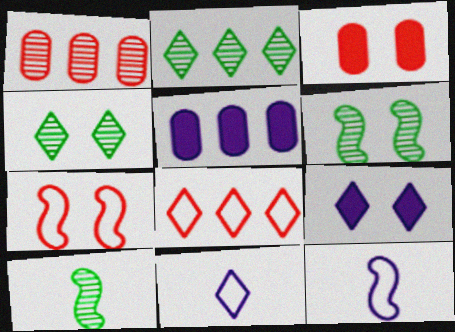[[2, 3, 12]]